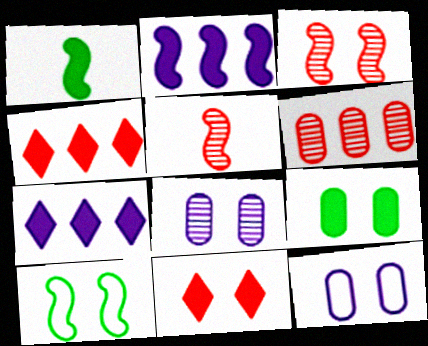[[2, 5, 10], 
[8, 10, 11]]